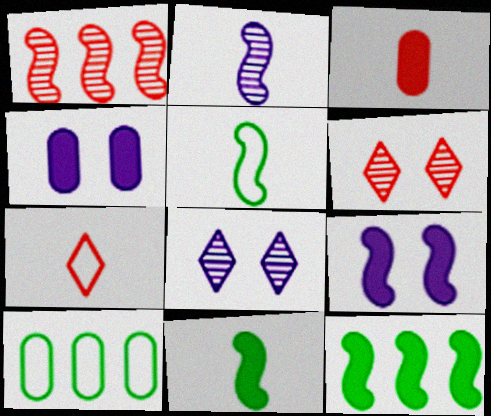[[1, 5, 9]]